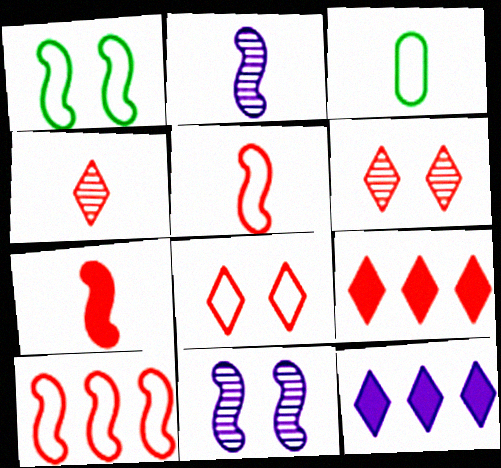[[3, 9, 11], 
[4, 8, 9]]